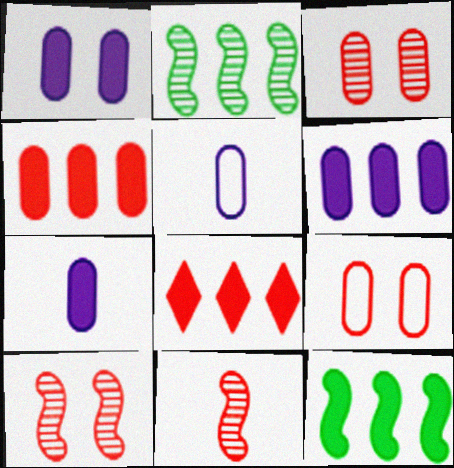[[1, 6, 7], 
[6, 8, 12], 
[8, 9, 11]]